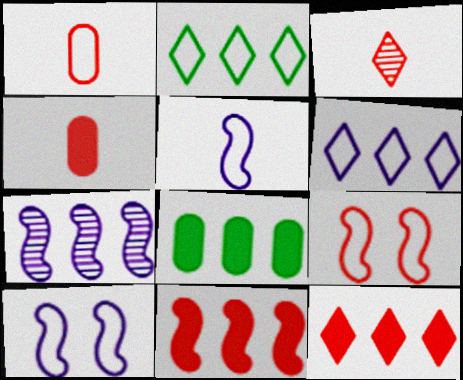[[1, 2, 10], 
[3, 8, 10]]